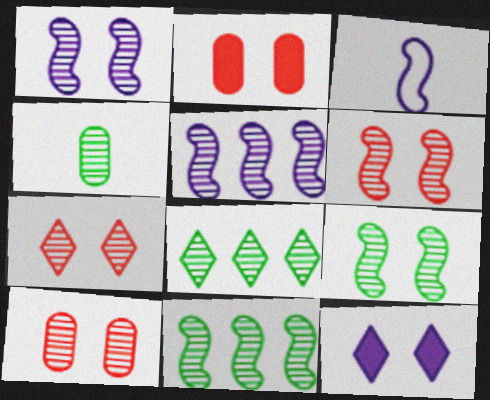[[1, 6, 9], 
[2, 3, 8], 
[4, 5, 7], 
[4, 8, 9], 
[6, 7, 10]]